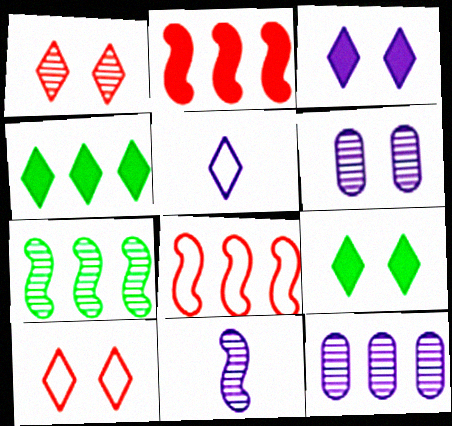[[1, 4, 5], 
[4, 8, 12]]